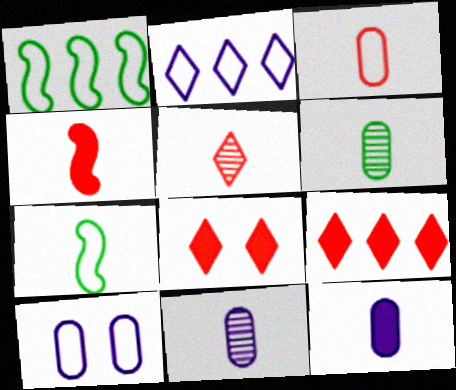[[1, 8, 11], 
[3, 4, 5], 
[3, 6, 12], 
[5, 7, 12]]